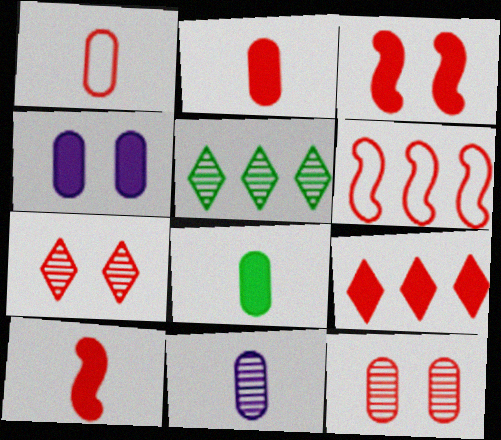[[1, 8, 11], 
[2, 3, 9], 
[2, 6, 7]]